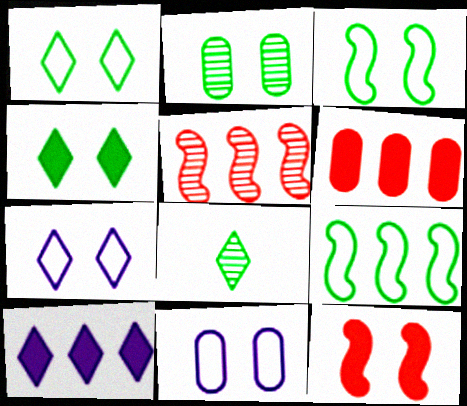[[2, 3, 4], 
[2, 7, 12]]